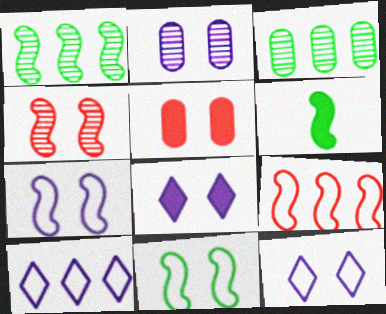[[1, 6, 11], 
[2, 7, 8]]